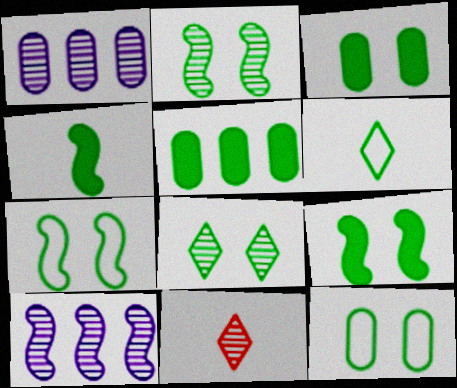[[1, 2, 11], 
[2, 5, 6], 
[2, 7, 9], 
[3, 7, 8], 
[8, 9, 12]]